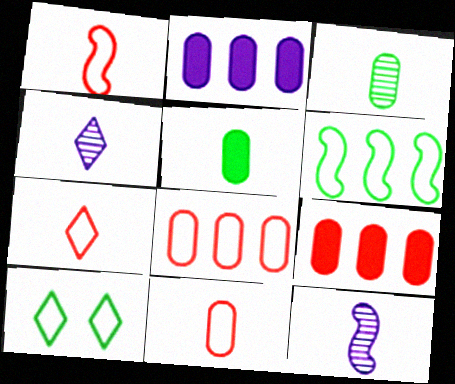[[1, 4, 5], 
[1, 7, 11], 
[5, 7, 12], 
[9, 10, 12]]